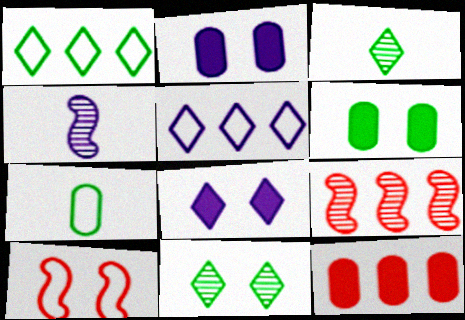[[2, 4, 5], 
[2, 10, 11], 
[5, 7, 10], 
[7, 8, 9]]